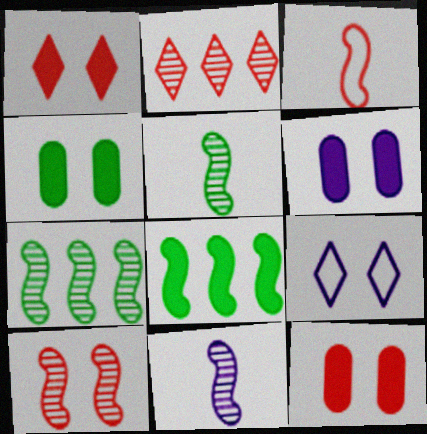[[2, 3, 12], 
[4, 6, 12], 
[4, 9, 10], 
[7, 10, 11]]